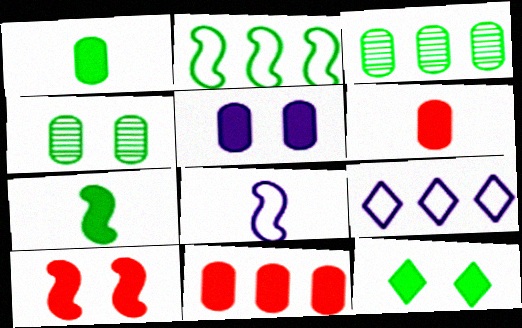[[1, 5, 11], 
[5, 10, 12]]